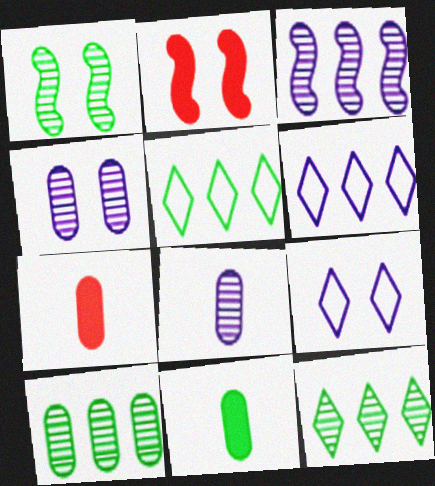[[1, 5, 11], 
[1, 6, 7], 
[2, 5, 8]]